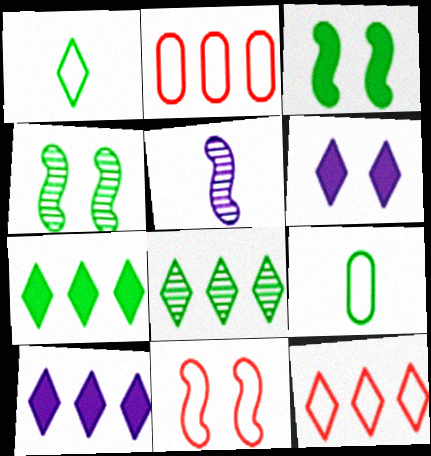[[3, 8, 9], 
[4, 7, 9], 
[8, 10, 12]]